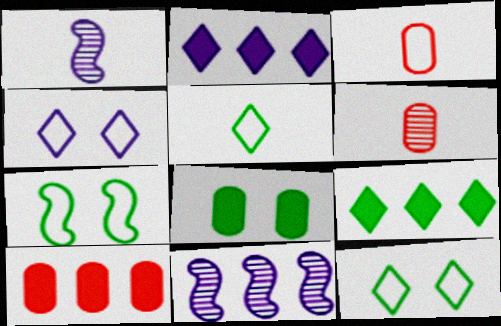[[1, 10, 12], 
[2, 6, 7]]